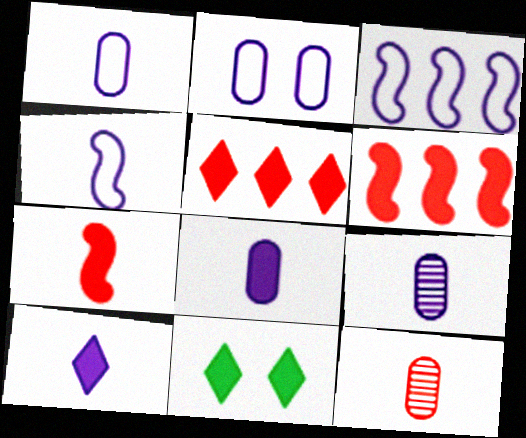[[1, 8, 9], 
[3, 11, 12], 
[4, 9, 10], 
[5, 10, 11], 
[6, 8, 11]]